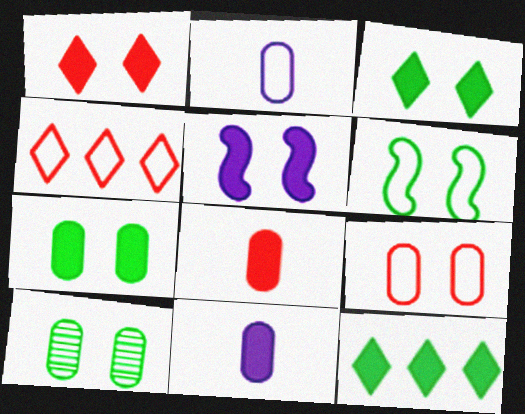[[1, 5, 7], 
[2, 4, 6], 
[3, 6, 10], 
[5, 8, 12]]